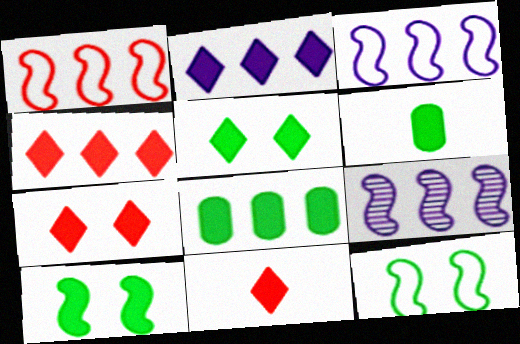[[2, 5, 11], 
[4, 7, 11]]